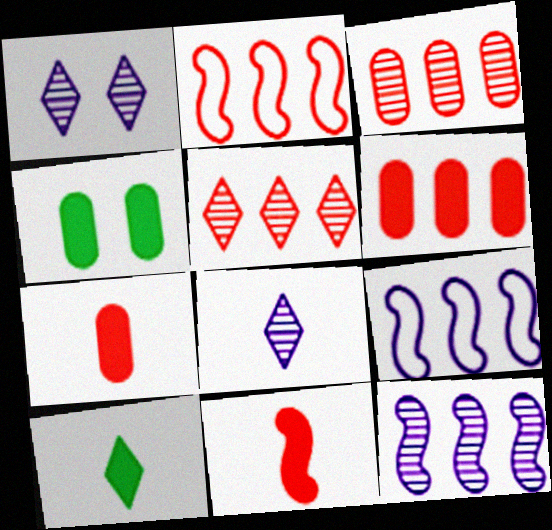[[2, 4, 8], 
[2, 5, 6]]